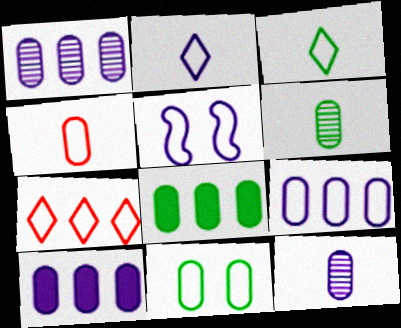[[1, 9, 10], 
[2, 5, 9], 
[4, 9, 11], 
[6, 8, 11]]